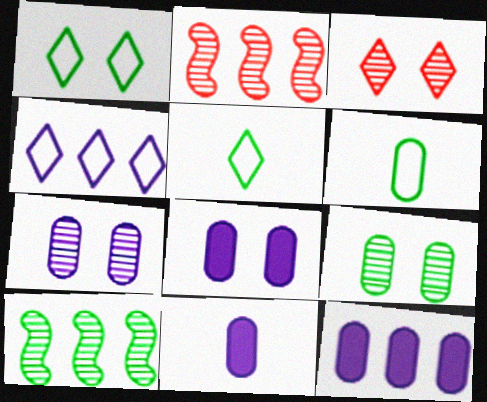[[1, 2, 11], 
[2, 5, 8], 
[8, 11, 12]]